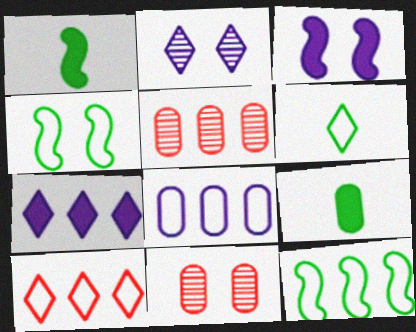[[3, 5, 6], 
[5, 7, 12], 
[8, 9, 11], 
[8, 10, 12]]